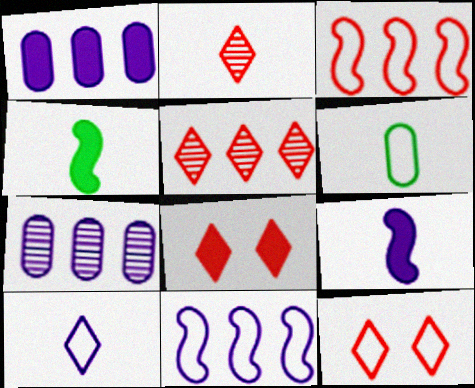[[1, 4, 8], 
[2, 6, 9], 
[4, 7, 12], 
[6, 11, 12]]